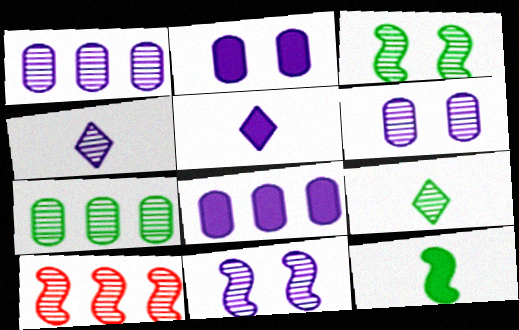[[1, 4, 11], 
[3, 7, 9], 
[6, 9, 10]]